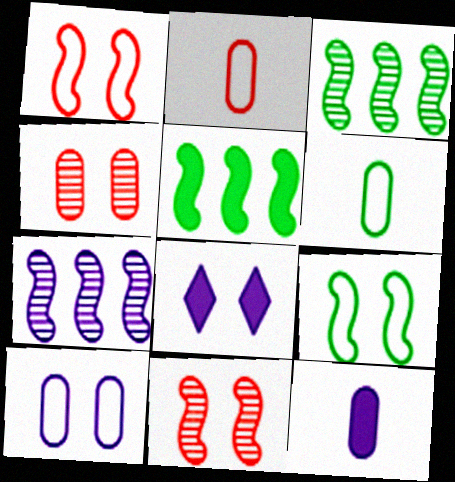[[2, 3, 8], 
[4, 8, 9]]